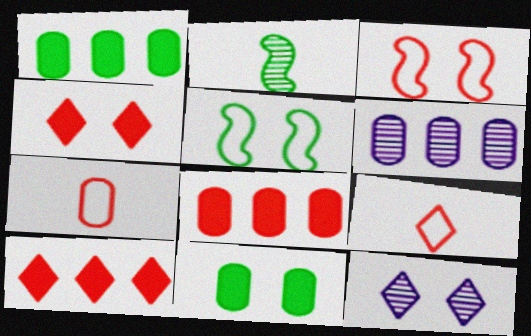[[3, 11, 12], 
[6, 7, 11]]